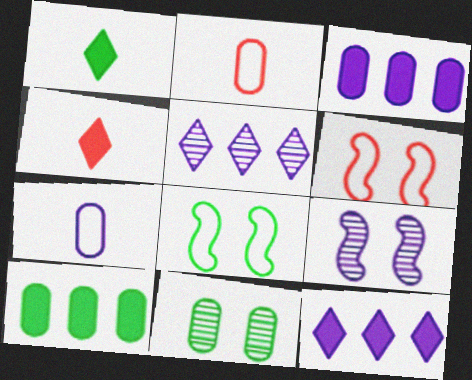[[2, 3, 11], 
[7, 9, 12]]